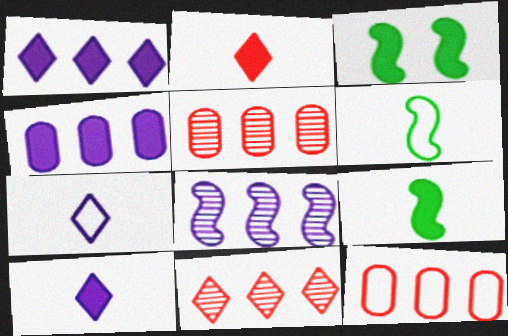[[2, 3, 4], 
[3, 5, 7]]